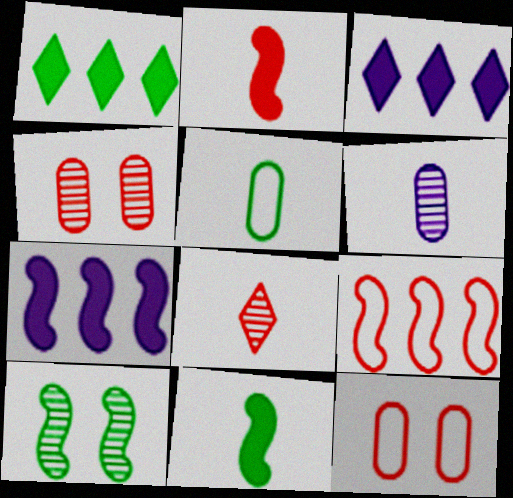[[1, 5, 10]]